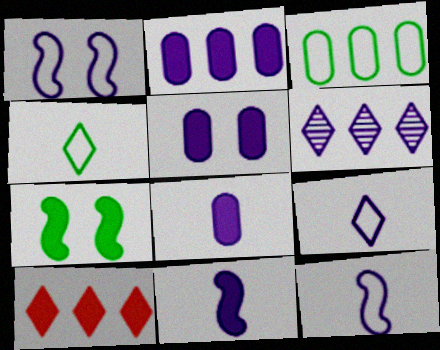[[1, 6, 8], 
[2, 5, 8], 
[5, 6, 12], 
[7, 8, 10]]